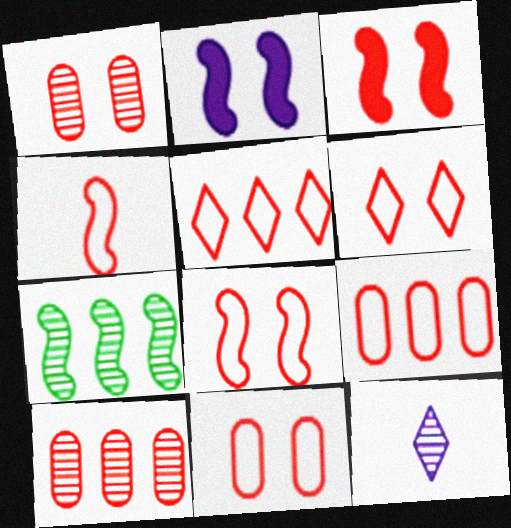[[1, 3, 6], 
[1, 7, 12], 
[2, 4, 7], 
[4, 5, 11], 
[4, 6, 9], 
[6, 8, 11]]